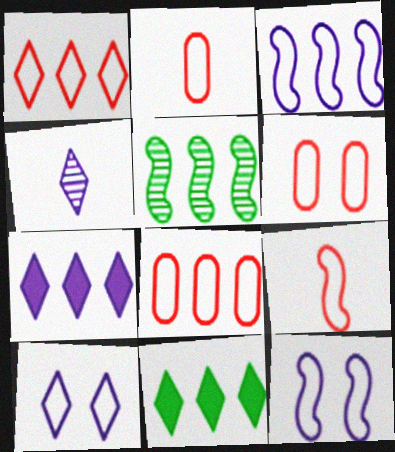[[1, 6, 9], 
[2, 6, 8], 
[4, 7, 10], 
[5, 7, 8]]